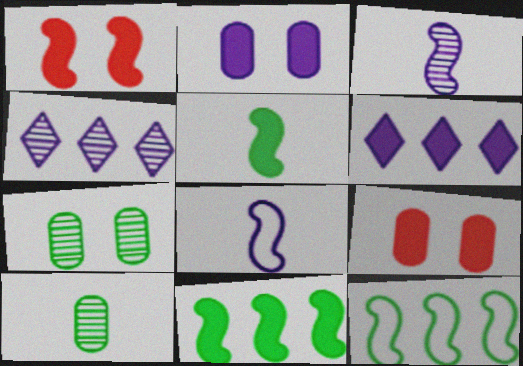[[1, 3, 12], 
[2, 4, 8], 
[5, 6, 9]]